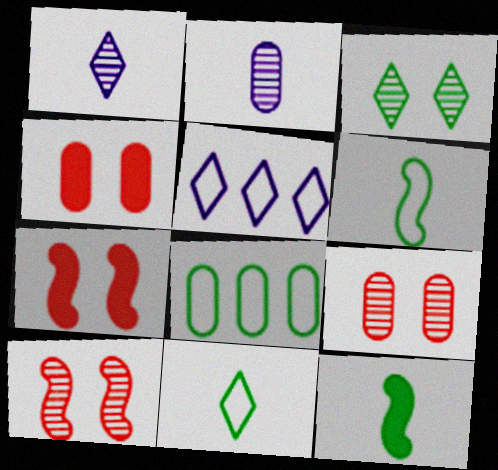[[1, 7, 8], 
[2, 4, 8], 
[3, 8, 12], 
[5, 9, 12]]